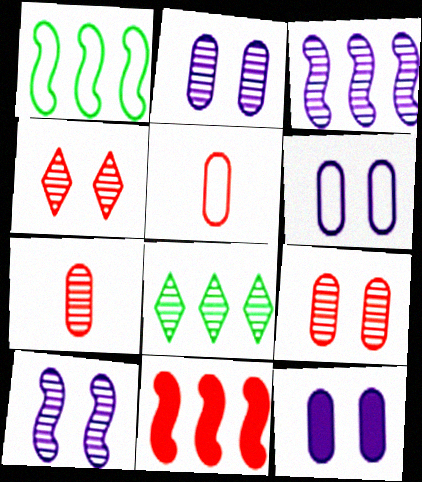[[1, 3, 11], 
[2, 6, 12], 
[4, 5, 11], 
[7, 8, 10]]